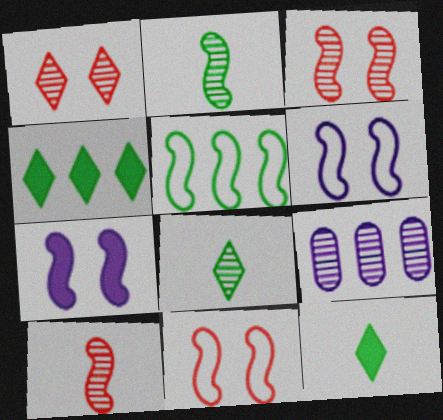[[1, 2, 9], 
[3, 8, 9], 
[5, 7, 10], 
[9, 11, 12]]